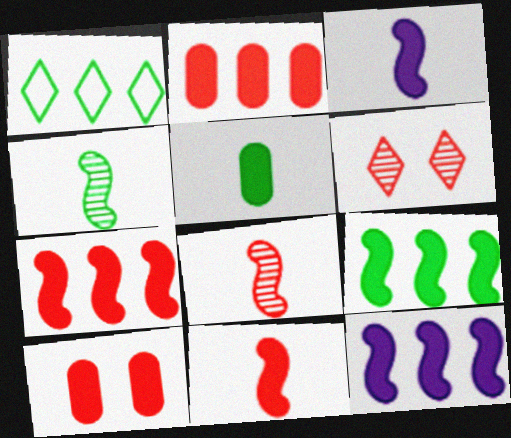[[7, 9, 12]]